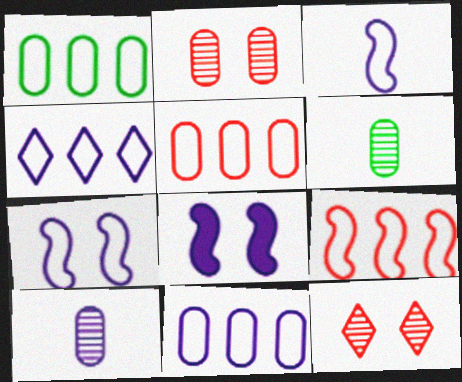[[1, 4, 9], 
[1, 5, 11], 
[4, 8, 10]]